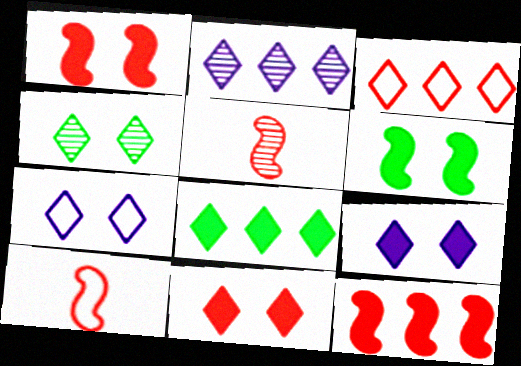[[2, 3, 8], 
[4, 7, 11]]